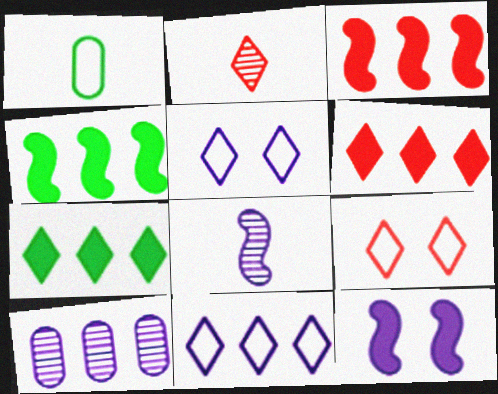[[2, 5, 7], 
[2, 6, 9]]